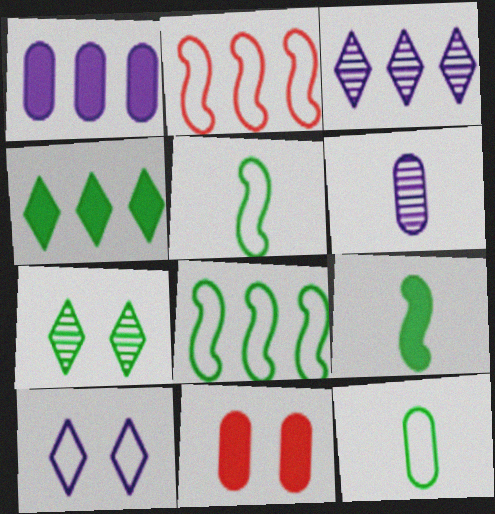[[2, 10, 12], 
[3, 5, 11]]